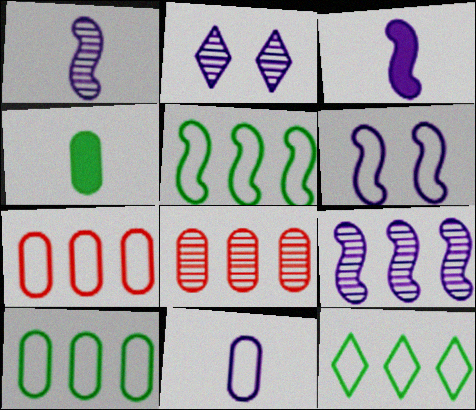[[3, 6, 9], 
[5, 10, 12]]